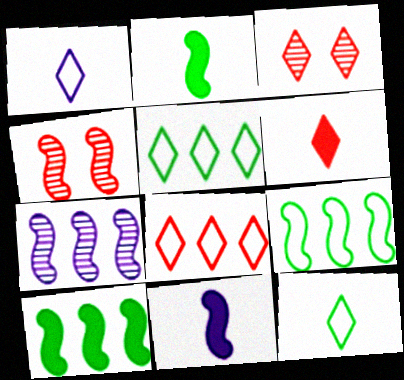[[3, 6, 8], 
[4, 9, 11]]